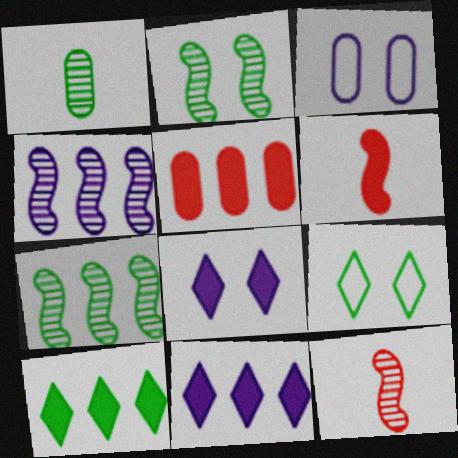[[1, 3, 5], 
[2, 4, 12], 
[3, 10, 12]]